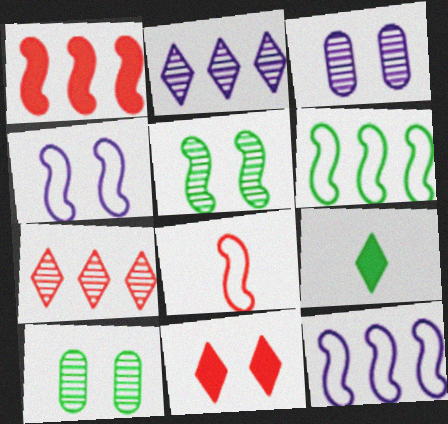[[4, 6, 8], 
[4, 10, 11], 
[6, 9, 10]]